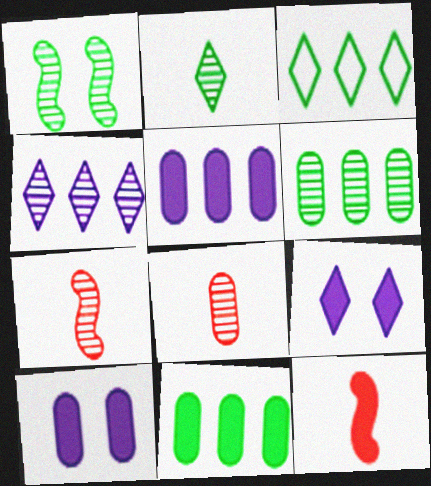[[1, 2, 6], 
[1, 4, 8], 
[3, 7, 10], 
[9, 11, 12]]